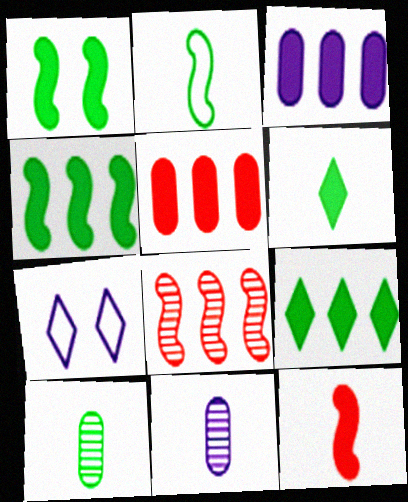[[2, 6, 10]]